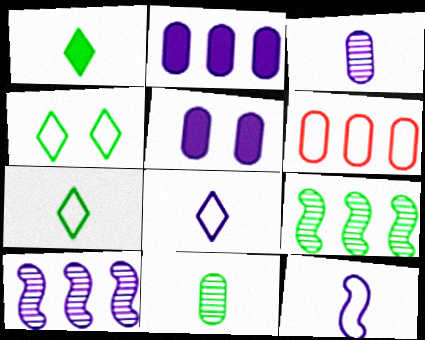[[4, 6, 12], 
[5, 6, 11], 
[5, 8, 10]]